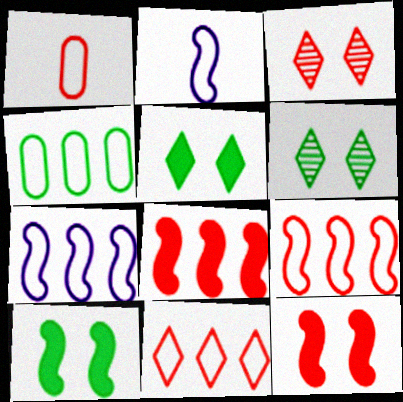[[1, 3, 8], 
[4, 7, 11]]